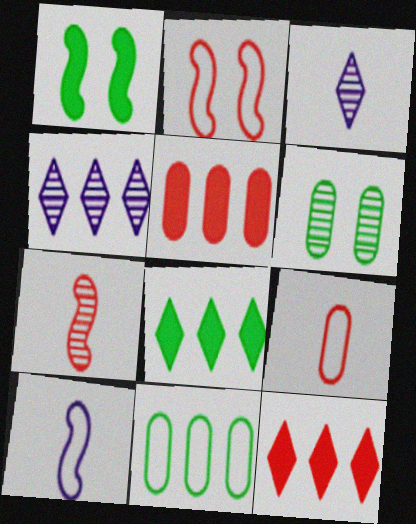[[1, 4, 9], 
[4, 6, 7], 
[6, 10, 12]]